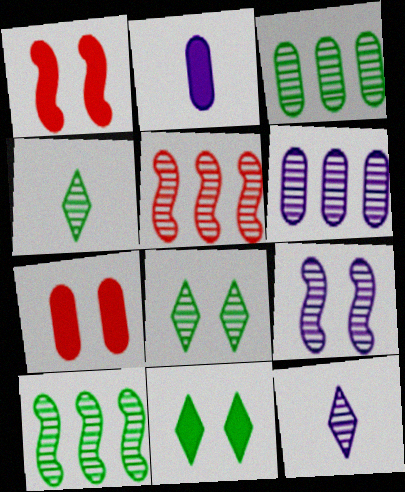[[6, 9, 12]]